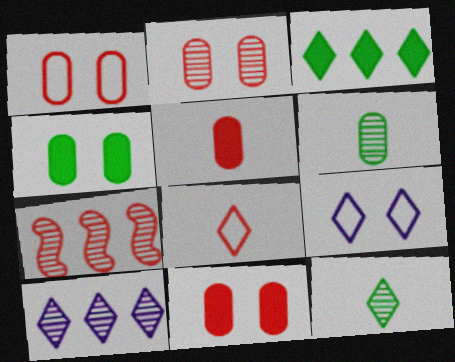[[1, 2, 11], 
[7, 8, 11]]